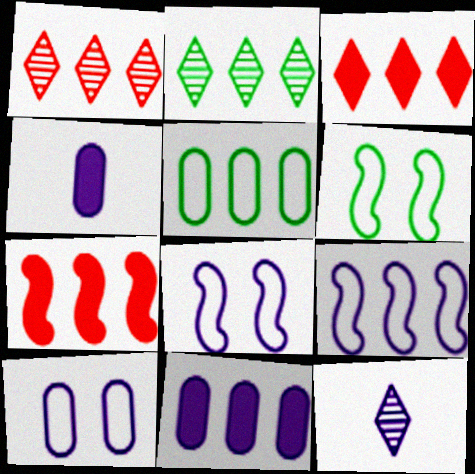[[1, 4, 6], 
[8, 11, 12]]